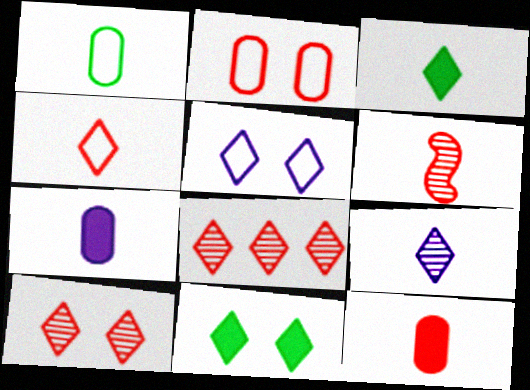[[3, 4, 9], 
[3, 5, 8], 
[4, 6, 12], 
[5, 10, 11]]